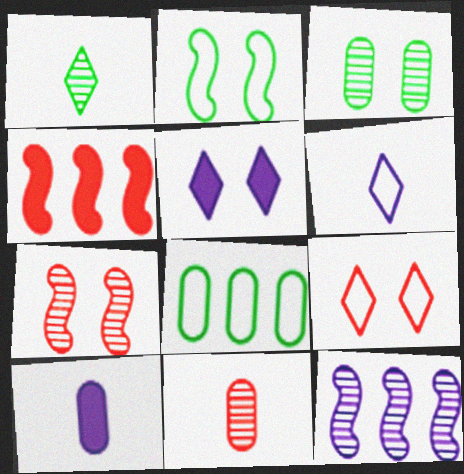[[3, 4, 6], 
[4, 9, 11]]